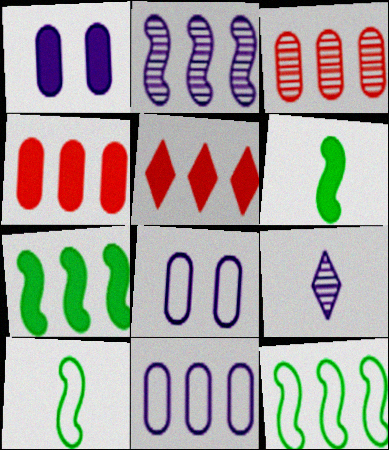[[1, 5, 6]]